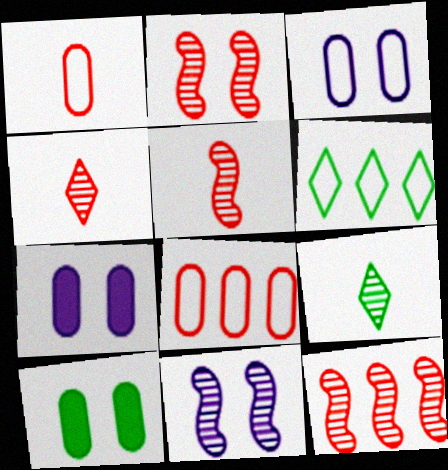[[2, 5, 12], 
[5, 6, 7]]